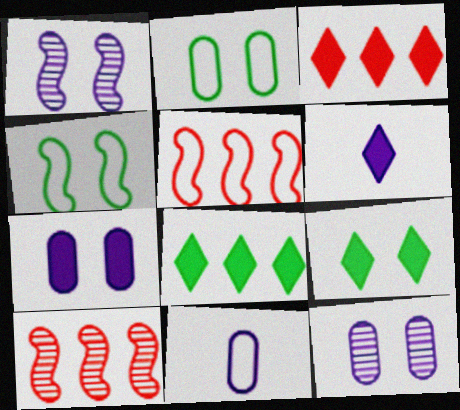[[2, 6, 10], 
[3, 6, 9], 
[9, 10, 11]]